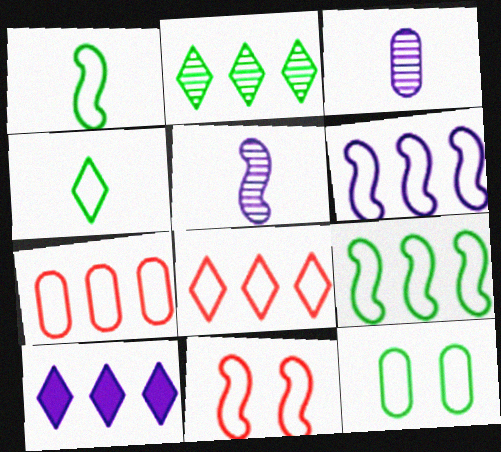[[1, 6, 11], 
[2, 8, 10], 
[4, 9, 12]]